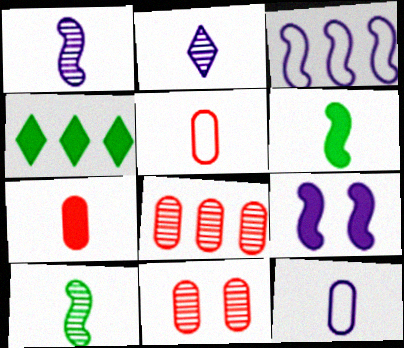[[1, 3, 9], 
[2, 5, 6], 
[3, 4, 8], 
[4, 7, 9]]